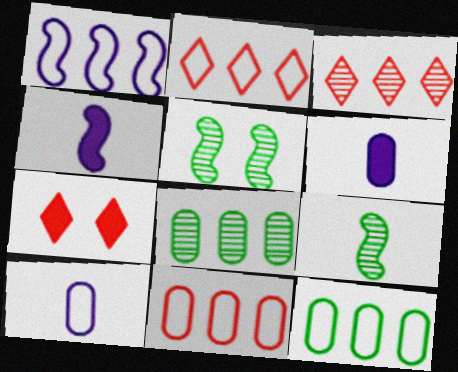[[1, 2, 12], 
[2, 5, 6]]